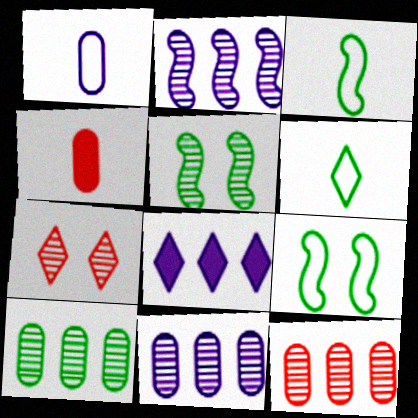[[6, 7, 8], 
[10, 11, 12]]